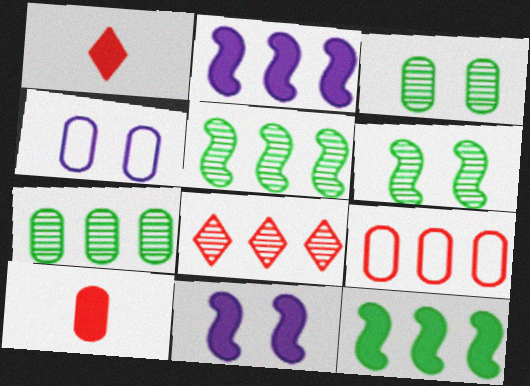[[1, 4, 5], 
[4, 7, 10]]